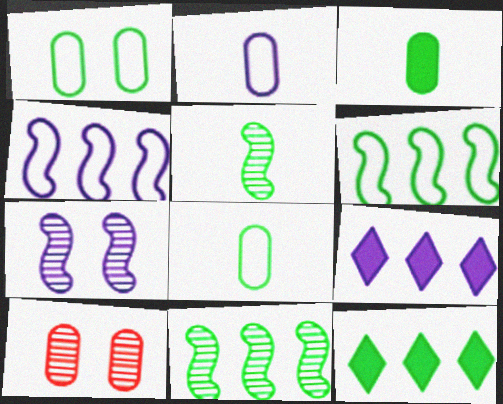[[1, 5, 12], 
[2, 7, 9]]